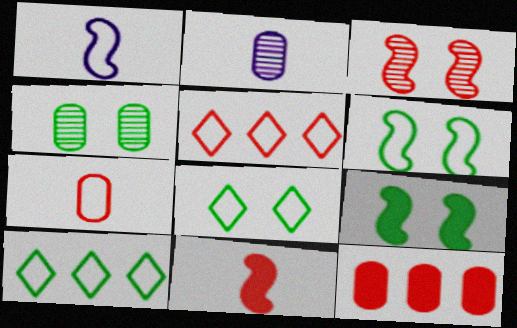[[2, 5, 9], 
[4, 8, 9]]